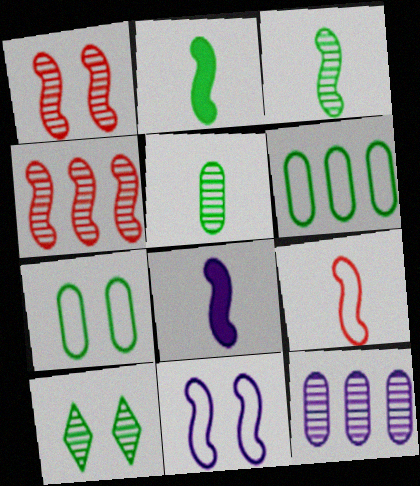[[2, 4, 11], 
[2, 6, 10], 
[3, 8, 9]]